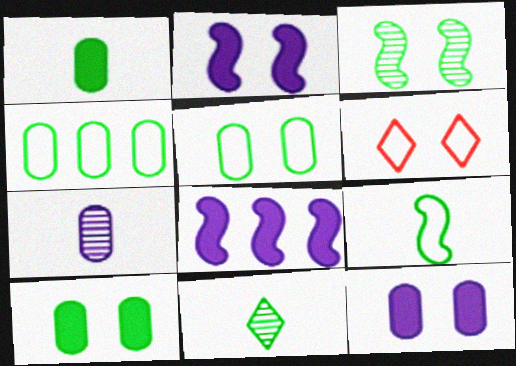[[1, 9, 11], 
[3, 6, 12]]